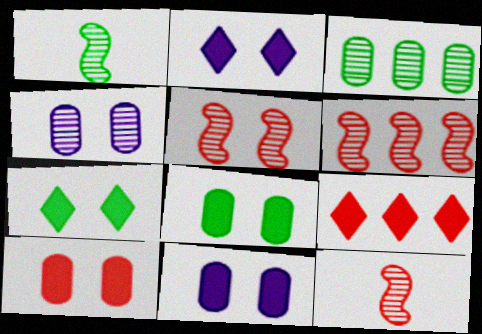[[5, 6, 12], 
[8, 10, 11]]